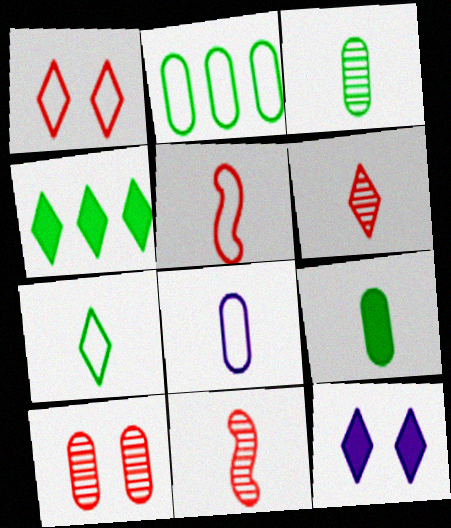[[2, 11, 12], 
[5, 7, 8]]